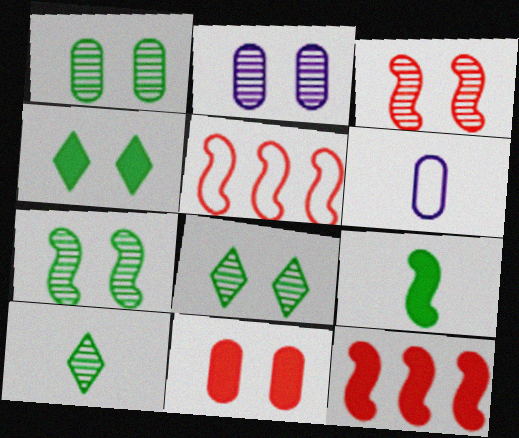[[1, 7, 8], 
[2, 3, 8], 
[6, 8, 12]]